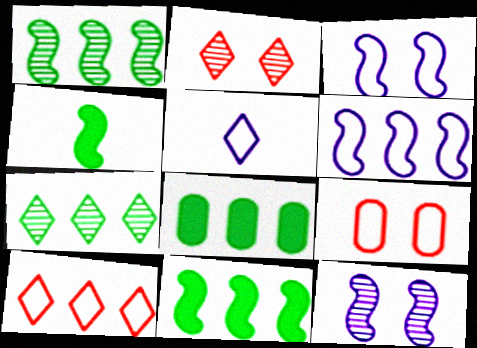[]